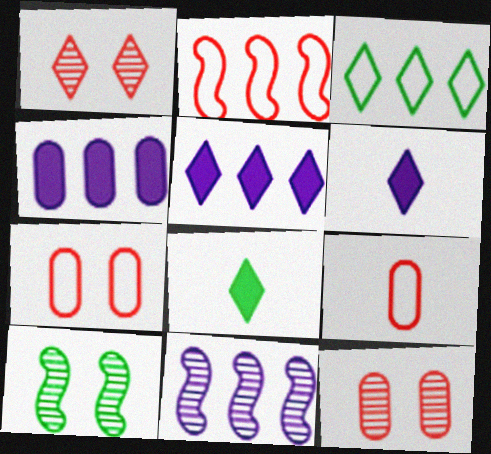[[1, 3, 6], 
[5, 9, 10], 
[7, 8, 11]]